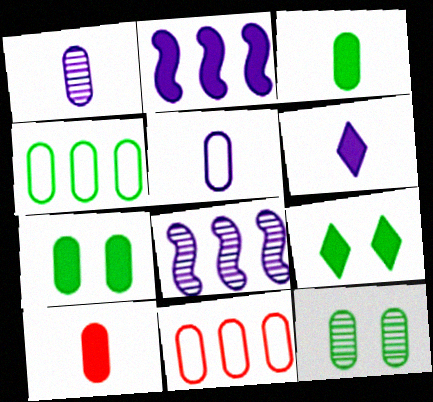[[1, 7, 11], 
[2, 9, 10], 
[3, 4, 12]]